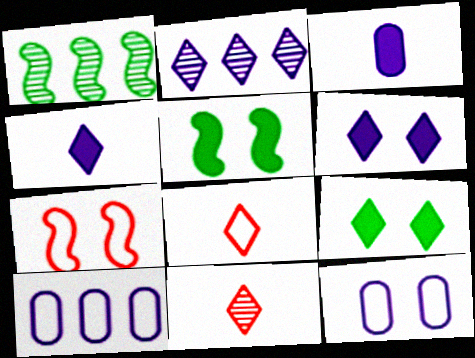[[2, 8, 9], 
[5, 10, 11]]